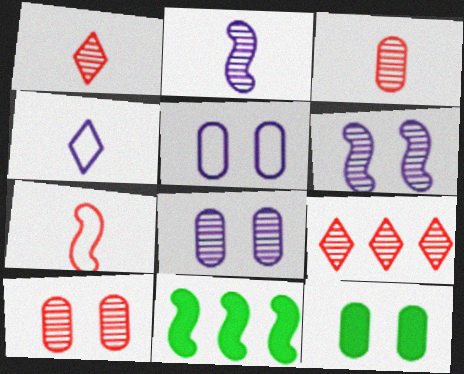[[1, 5, 11], 
[4, 10, 11], 
[5, 10, 12], 
[6, 7, 11]]